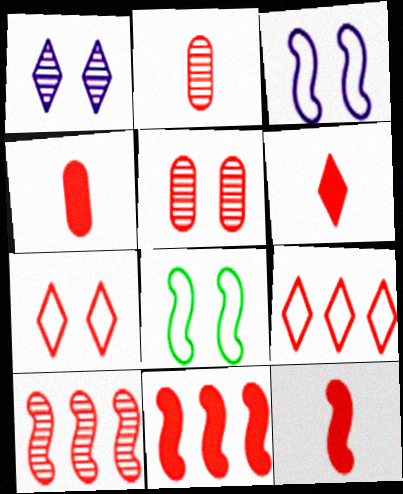[[2, 7, 11], 
[4, 6, 12], 
[4, 7, 10], 
[5, 9, 12]]